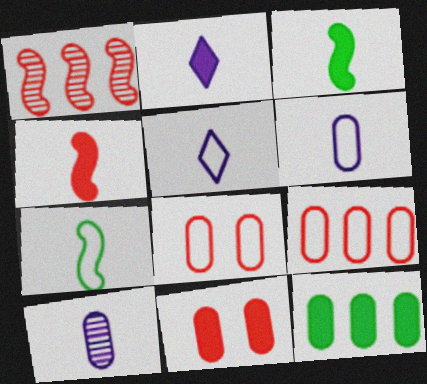[[8, 10, 12]]